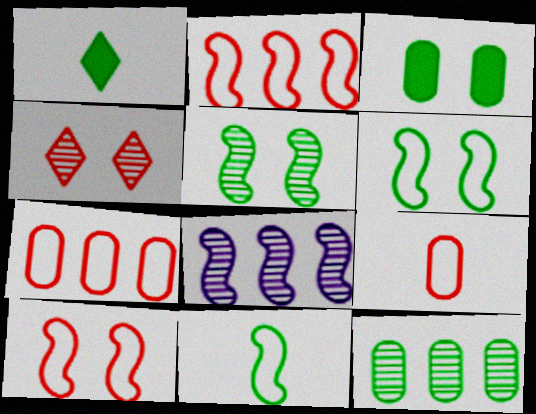[[1, 6, 12]]